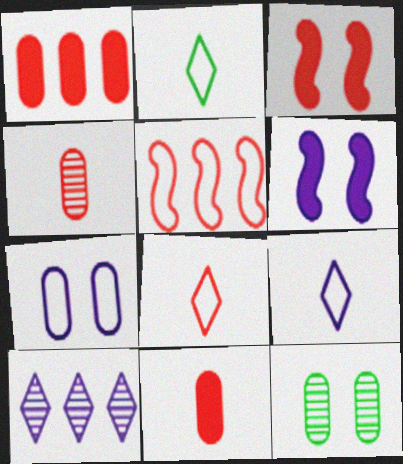[[2, 5, 7], 
[2, 8, 9]]